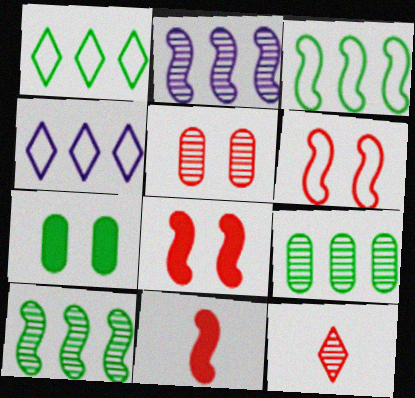[]